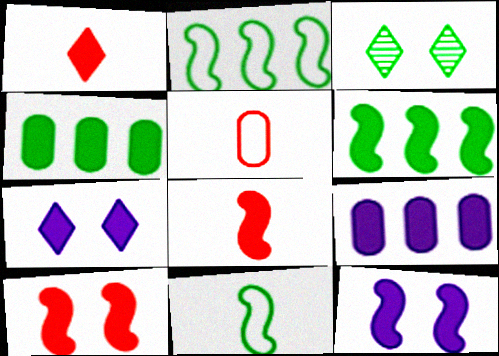[[1, 4, 12], 
[3, 4, 11], 
[4, 7, 8], 
[6, 8, 12]]